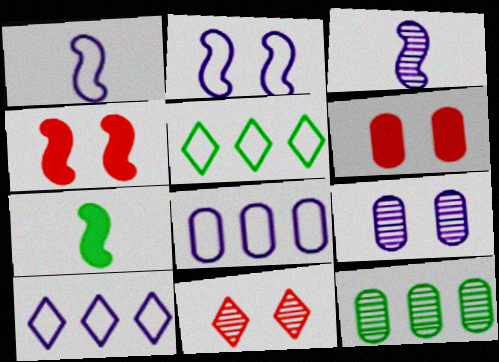[[3, 5, 6], 
[3, 11, 12], 
[7, 8, 11]]